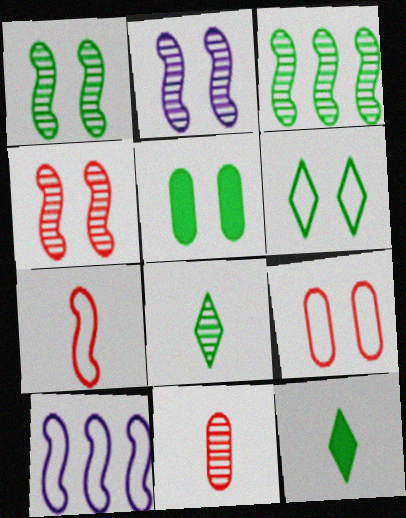[[1, 2, 4], 
[1, 5, 6]]